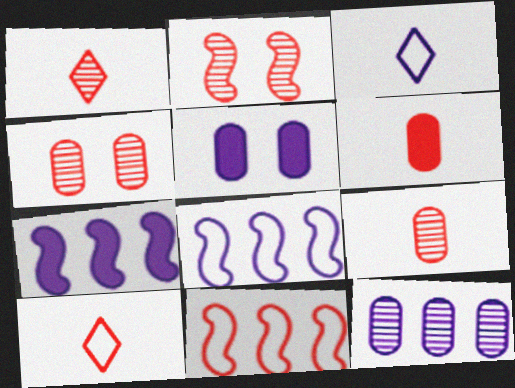[]